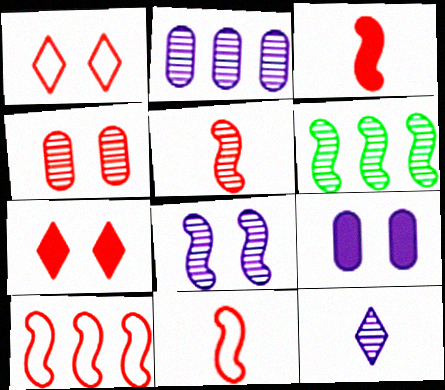[[2, 8, 12], 
[3, 5, 11], 
[4, 6, 12], 
[5, 6, 8]]